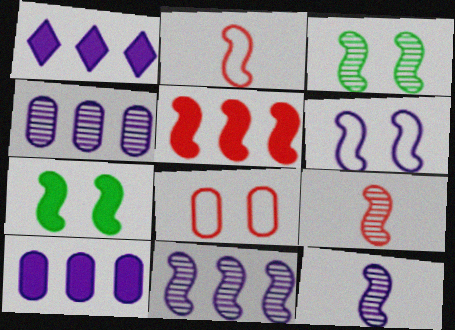[[2, 7, 11], 
[3, 9, 11]]